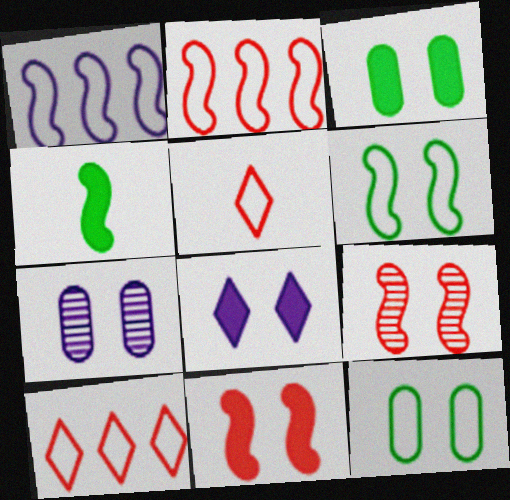[[1, 4, 9], 
[1, 5, 12], 
[3, 8, 11], 
[4, 7, 10], 
[8, 9, 12]]